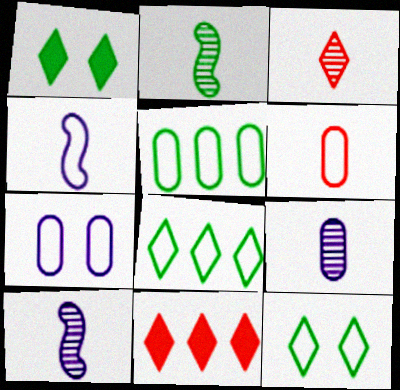[[1, 2, 5], 
[2, 3, 9], 
[2, 7, 11], 
[5, 6, 7]]